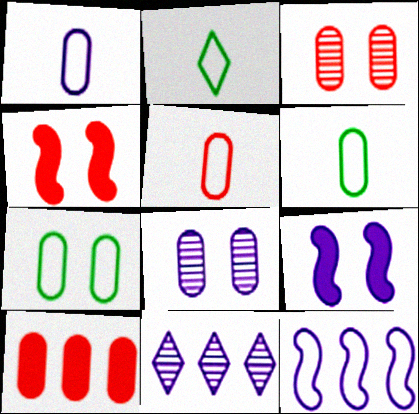[[1, 5, 6], 
[1, 9, 11], 
[3, 5, 10], 
[4, 6, 11], 
[6, 8, 10]]